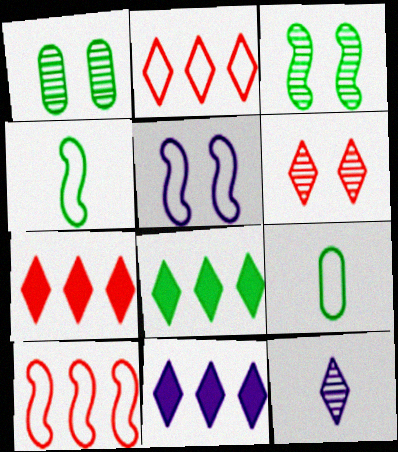[[1, 4, 8], 
[2, 5, 9], 
[3, 8, 9], 
[4, 5, 10], 
[7, 8, 11]]